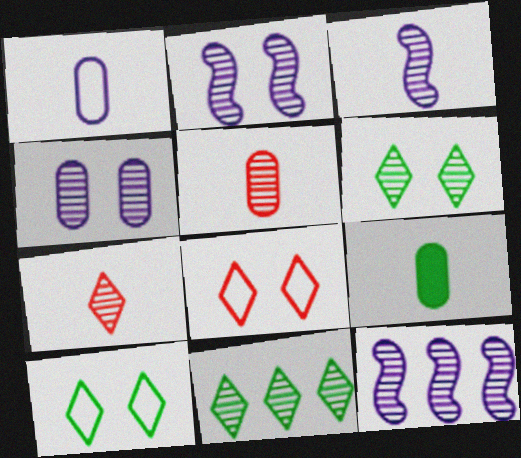[[1, 5, 9], 
[2, 3, 12], 
[2, 5, 11], 
[5, 6, 12], 
[8, 9, 12]]